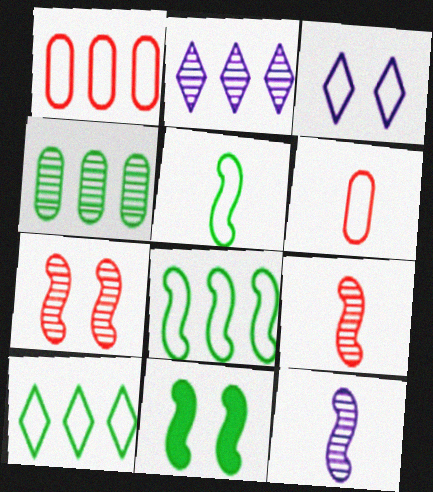[[1, 3, 5], 
[2, 6, 11], 
[3, 6, 8]]